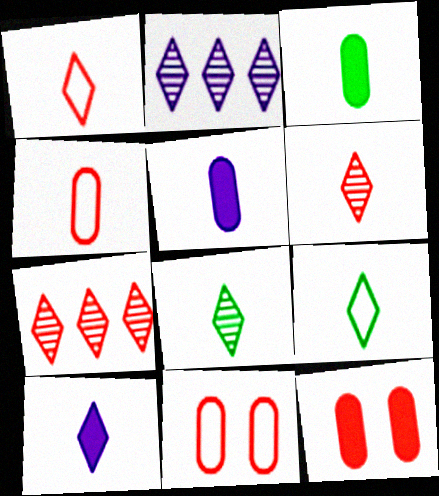[[1, 8, 10], 
[6, 9, 10]]